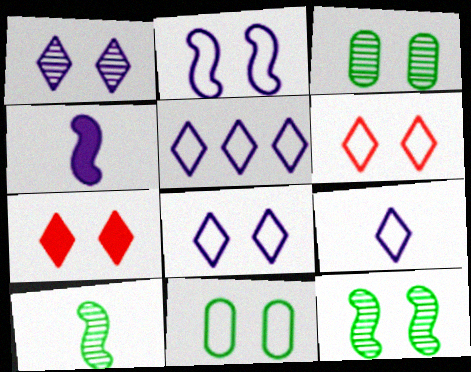[[2, 3, 7], 
[2, 6, 11], 
[5, 8, 9]]